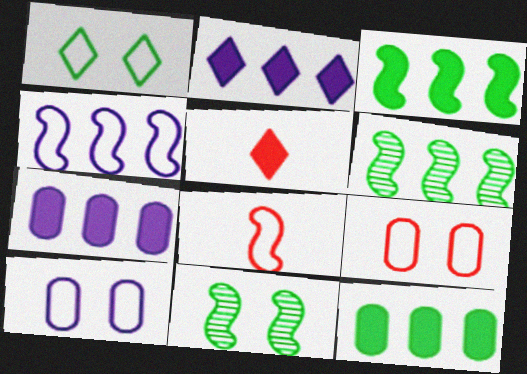[[5, 6, 10]]